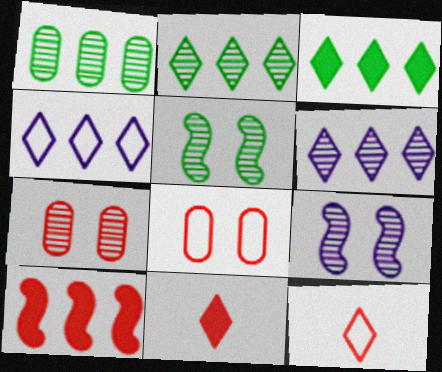[[1, 4, 10], 
[7, 10, 12]]